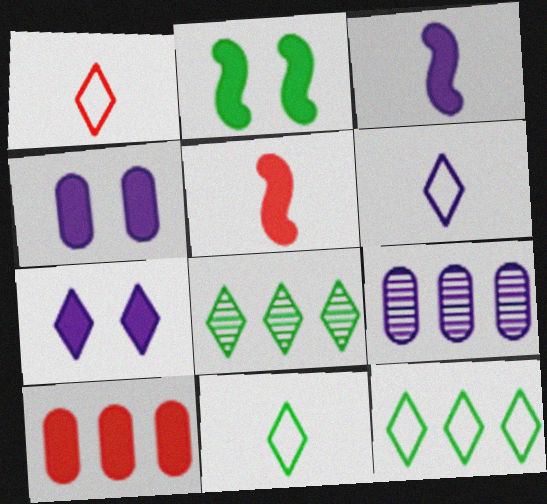[[1, 2, 9], 
[1, 6, 11], 
[1, 7, 8]]